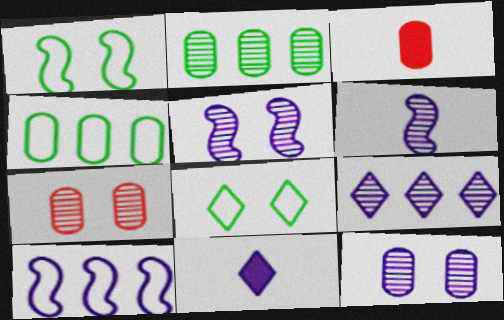[[1, 3, 9], 
[3, 4, 12], 
[6, 9, 12], 
[10, 11, 12]]